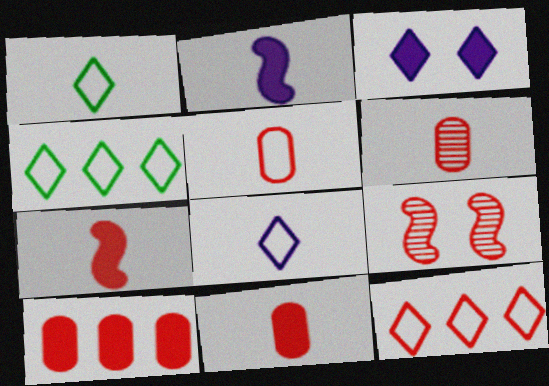[[1, 2, 6], 
[5, 6, 11], 
[9, 11, 12]]